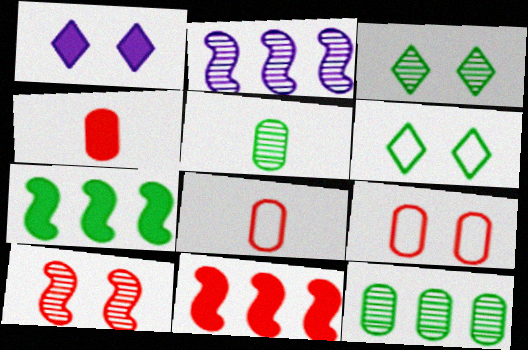[[1, 4, 7], 
[2, 4, 6], 
[5, 6, 7]]